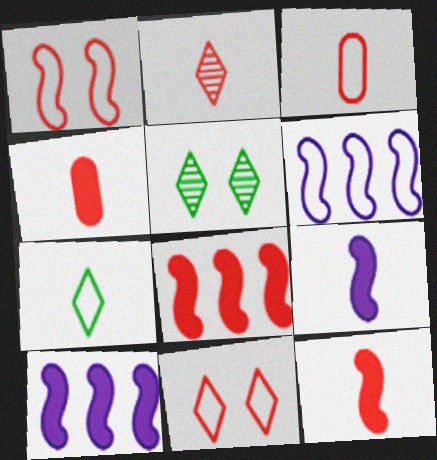[[2, 3, 12], 
[3, 5, 10], 
[4, 5, 6]]